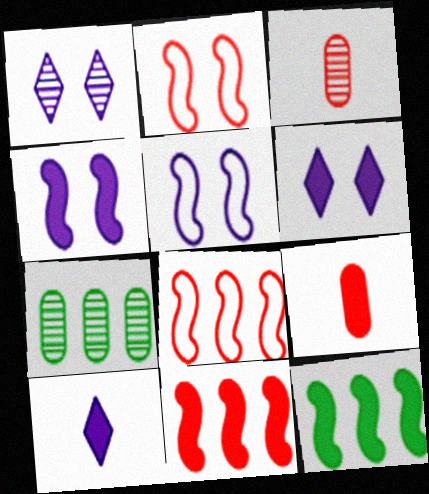[[2, 7, 10], 
[6, 9, 12]]